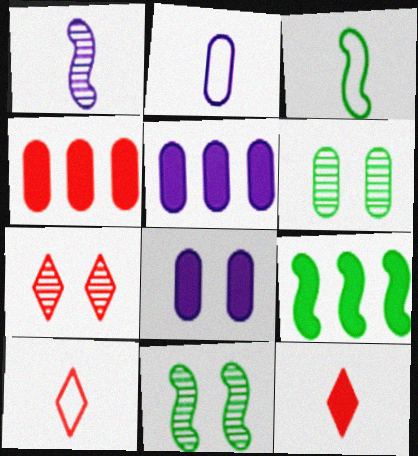[[2, 3, 10], 
[2, 4, 6], 
[2, 7, 9], 
[3, 5, 7], 
[3, 9, 11], 
[5, 10, 11], 
[8, 9, 12]]